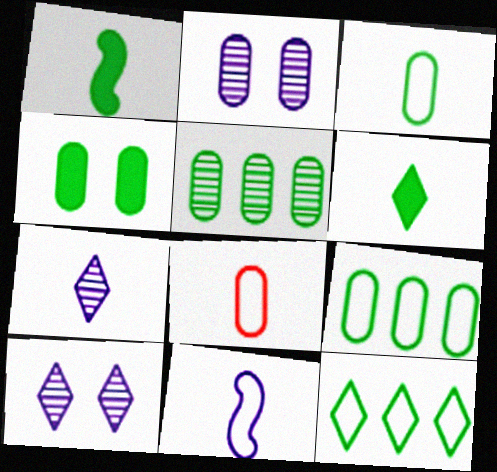[[1, 7, 8], 
[3, 4, 5]]